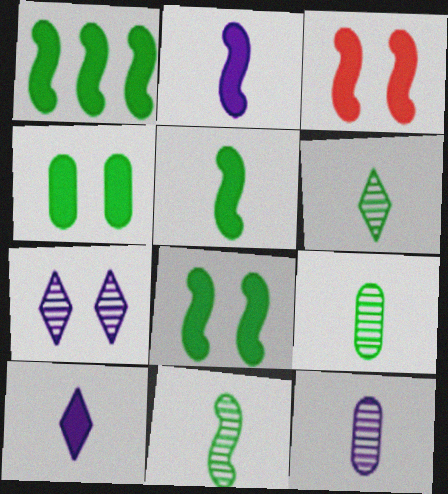[[1, 2, 3], 
[1, 5, 8], 
[6, 9, 11]]